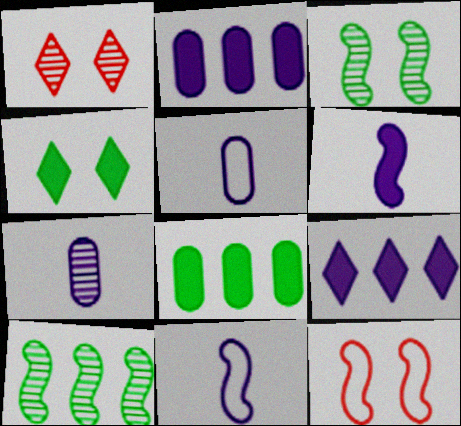[[1, 7, 10], 
[1, 8, 11], 
[6, 10, 12]]